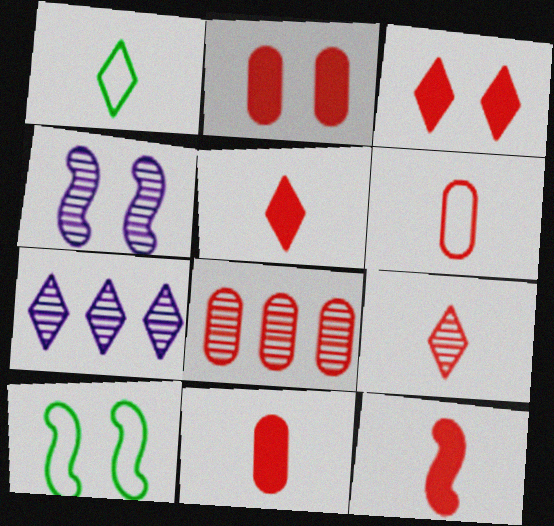[[1, 3, 7], 
[2, 6, 8], 
[5, 11, 12], 
[6, 9, 12], 
[7, 10, 11]]